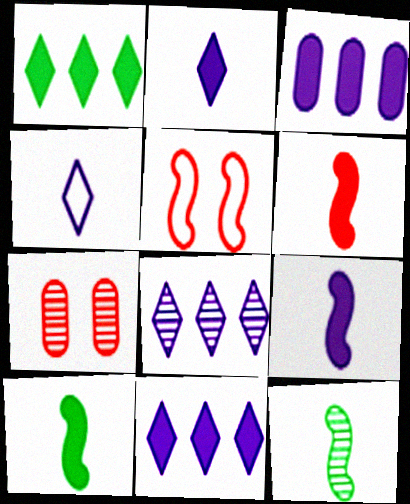[[6, 9, 10], 
[7, 8, 12]]